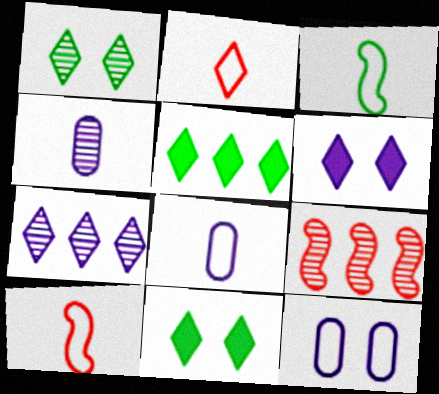[[1, 4, 9], 
[2, 3, 8], 
[2, 7, 11], 
[8, 9, 11]]